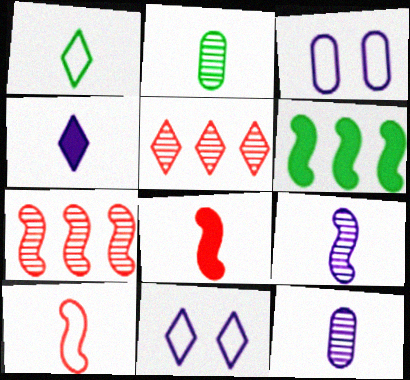[[1, 8, 12], 
[2, 4, 10]]